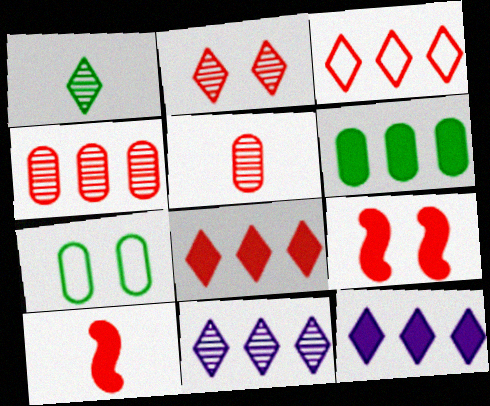[[1, 2, 11], 
[3, 5, 9], 
[7, 10, 11]]